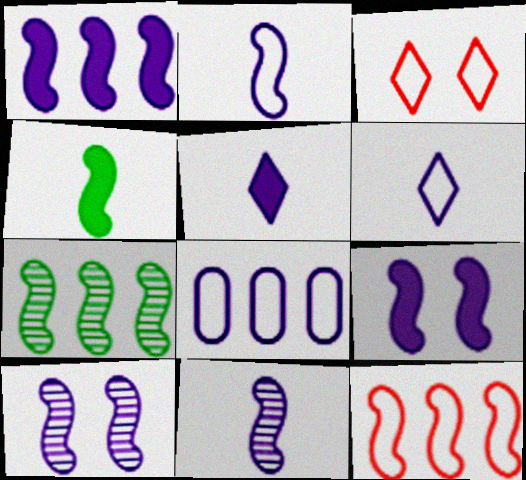[[1, 2, 10], 
[1, 7, 12], 
[4, 10, 12], 
[5, 8, 10]]